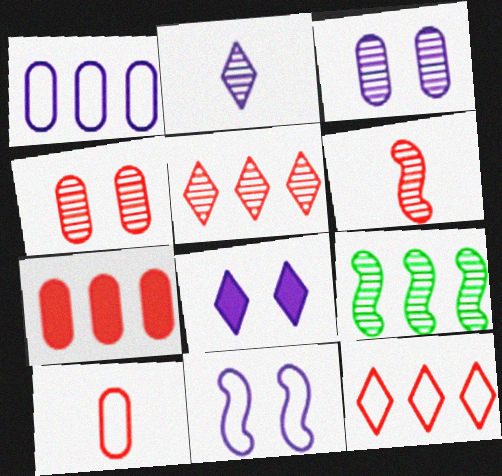[[2, 4, 9], 
[3, 8, 11], 
[4, 5, 6], 
[4, 7, 10], 
[8, 9, 10]]